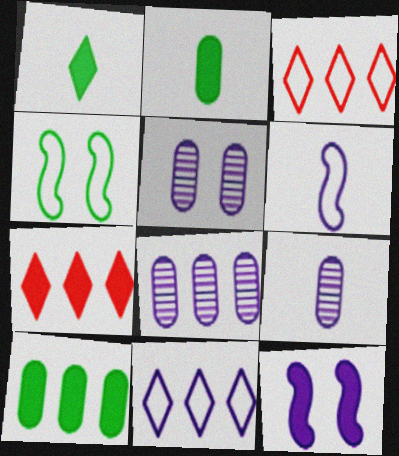[[2, 7, 12], 
[4, 7, 9], 
[5, 8, 9], 
[9, 11, 12]]